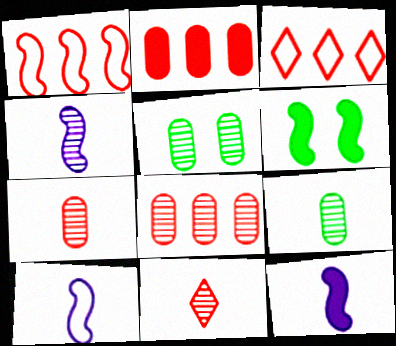[[1, 4, 6], 
[3, 5, 12], 
[4, 9, 11], 
[4, 10, 12]]